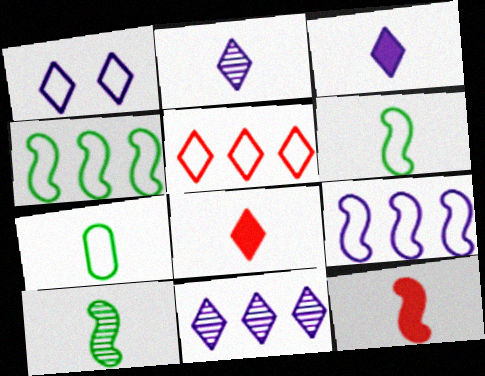[[1, 3, 11], 
[2, 7, 12]]